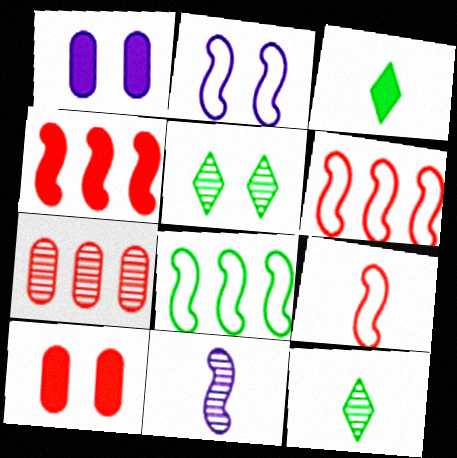[[1, 3, 4], 
[1, 6, 12], 
[2, 3, 7], 
[2, 5, 10], 
[2, 8, 9], 
[5, 7, 11]]